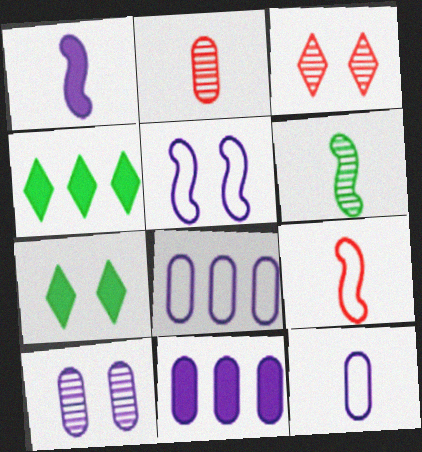[[1, 6, 9], 
[2, 4, 5], 
[4, 9, 10], 
[10, 11, 12]]